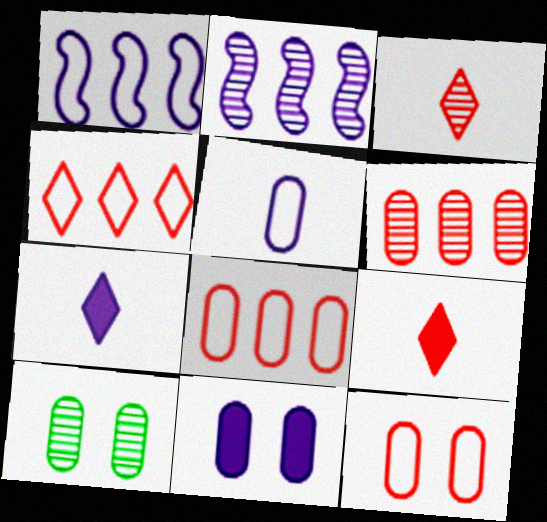[[1, 9, 10], 
[2, 3, 10], 
[10, 11, 12]]